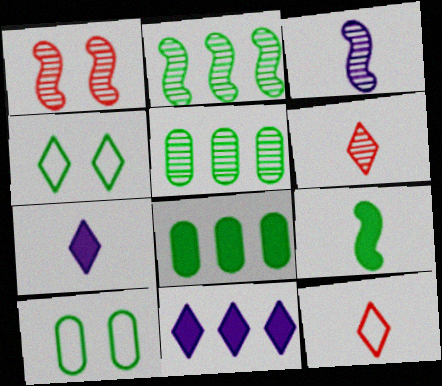[[1, 2, 3], 
[4, 5, 9], 
[4, 6, 11]]